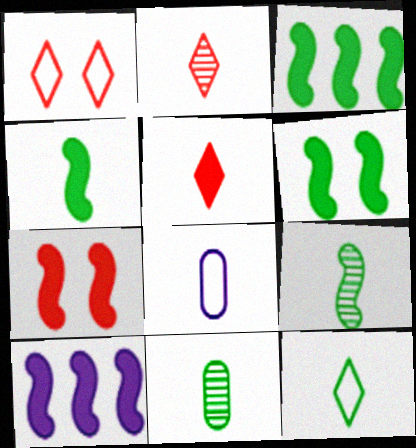[[1, 10, 11], 
[2, 4, 8], 
[3, 4, 6], 
[4, 7, 10], 
[4, 11, 12], 
[5, 8, 9]]